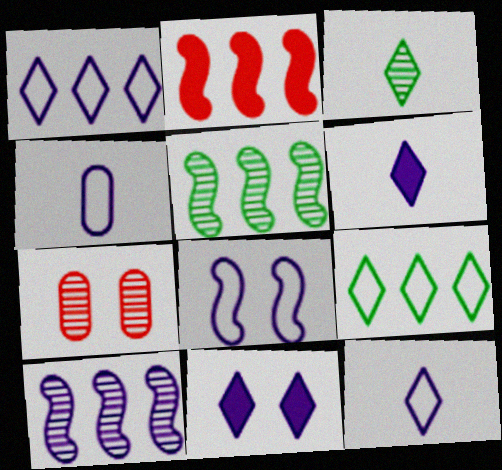[[1, 4, 8], 
[3, 7, 10], 
[4, 10, 11]]